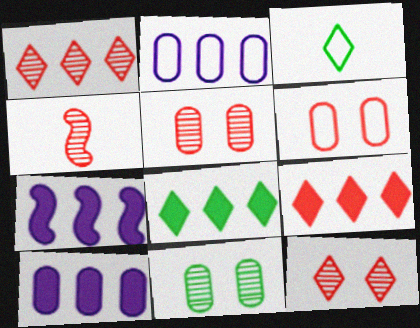[[1, 4, 5], 
[3, 5, 7], 
[4, 6, 9]]